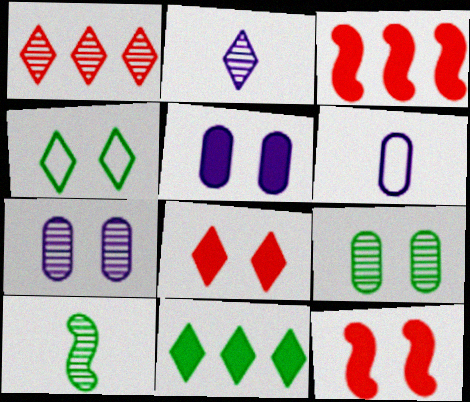[[1, 7, 10], 
[4, 7, 12]]